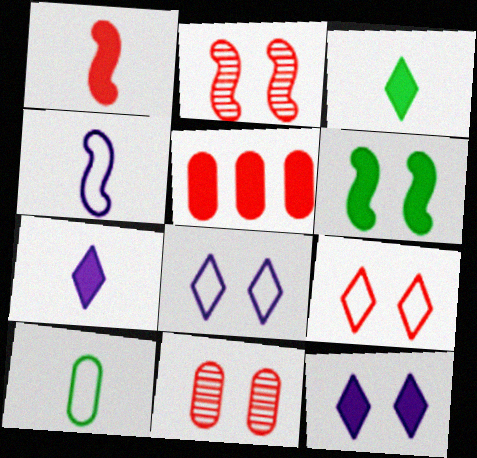[[5, 6, 7], 
[6, 8, 11]]